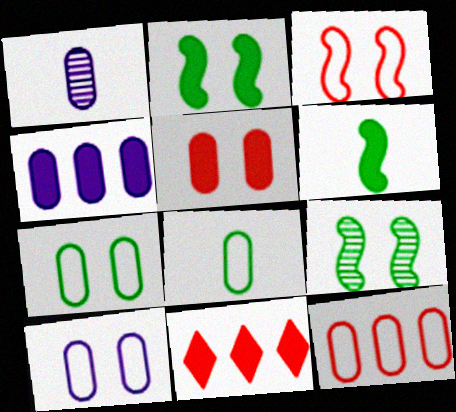[[1, 4, 10], 
[8, 10, 12]]